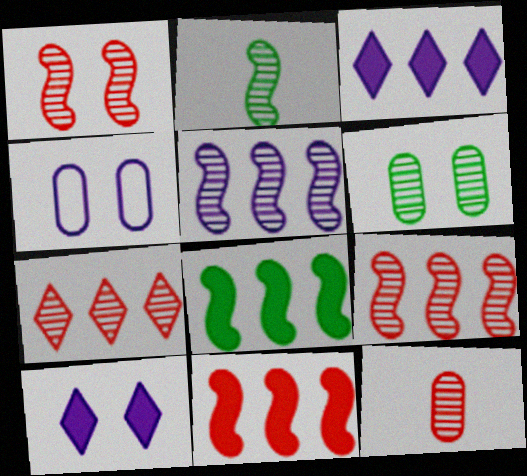[[1, 2, 5], 
[1, 7, 12]]